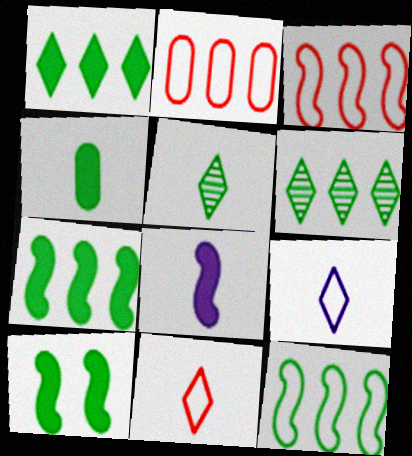[[1, 4, 10]]